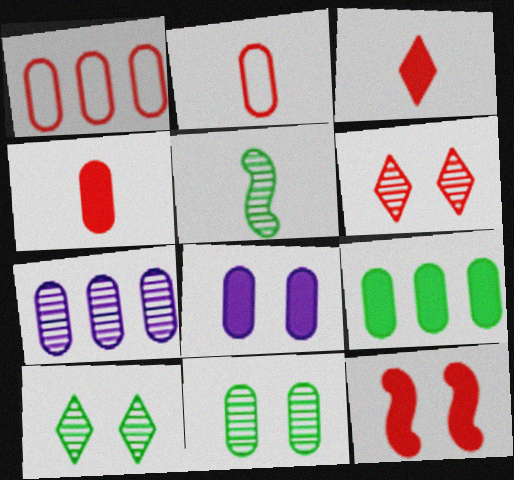[[1, 7, 9], 
[4, 8, 9], 
[5, 6, 7]]